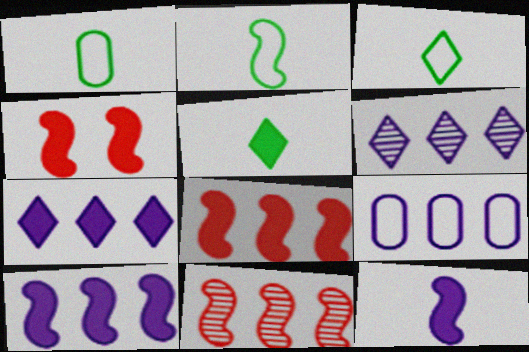[[1, 2, 3], 
[1, 4, 6], 
[6, 9, 10]]